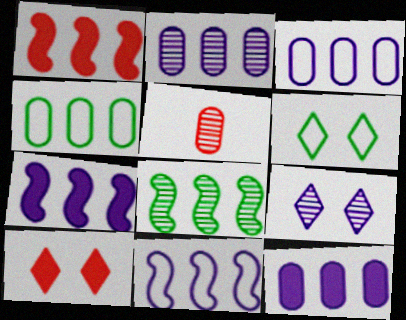[[1, 8, 11], 
[2, 3, 12], 
[5, 6, 7], 
[5, 8, 9], 
[6, 9, 10]]